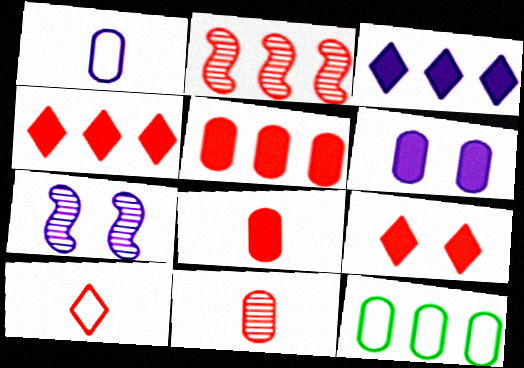[[1, 3, 7], 
[2, 3, 12], 
[6, 11, 12]]